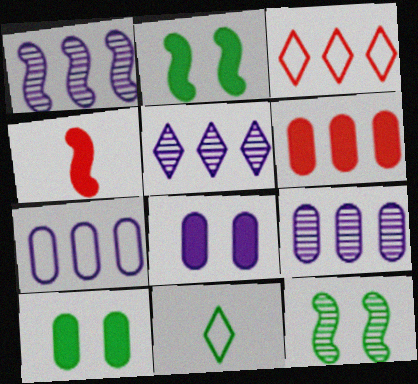[[1, 5, 9]]